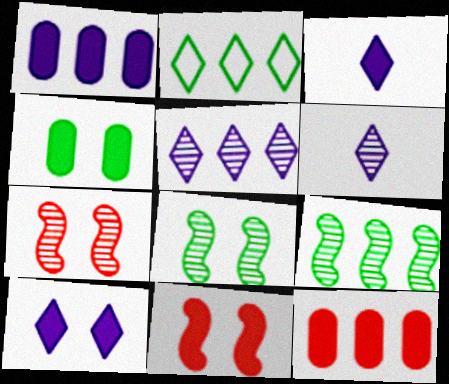[[4, 10, 11]]